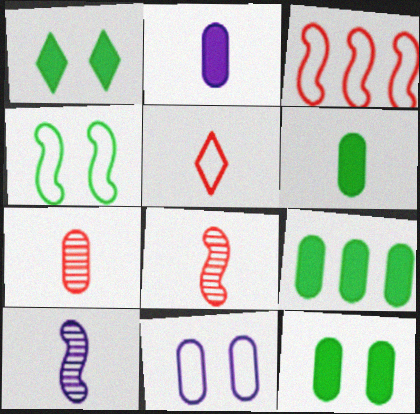[[5, 6, 10], 
[6, 9, 12], 
[7, 9, 11]]